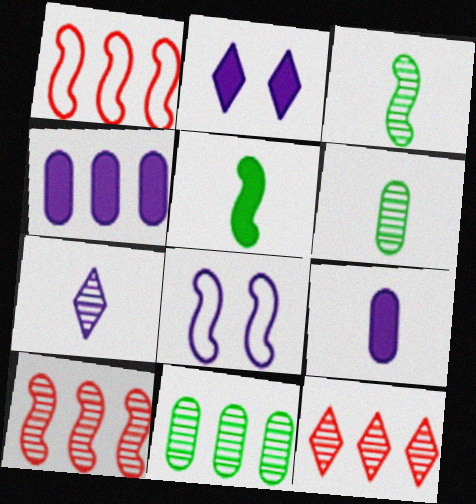[[1, 2, 6], 
[4, 7, 8], 
[5, 8, 10]]